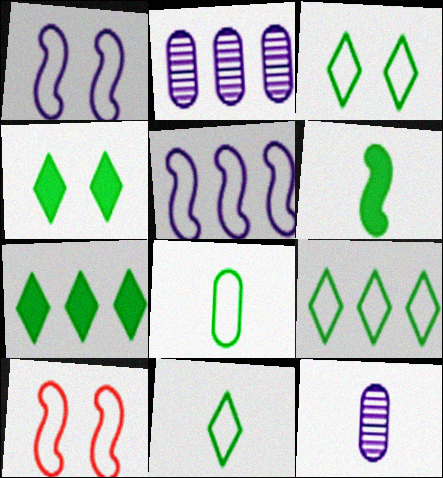[[3, 9, 11], 
[7, 10, 12]]